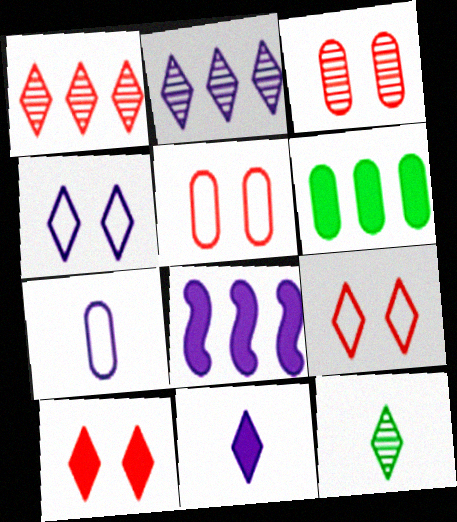[[2, 4, 11], 
[3, 6, 7], 
[5, 8, 12]]